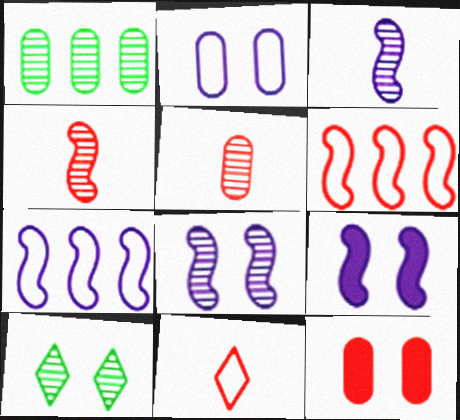[[1, 9, 11], 
[3, 7, 9]]